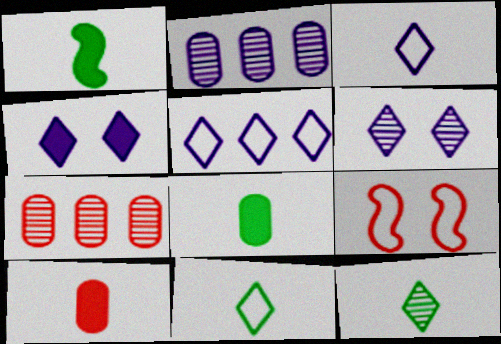[]